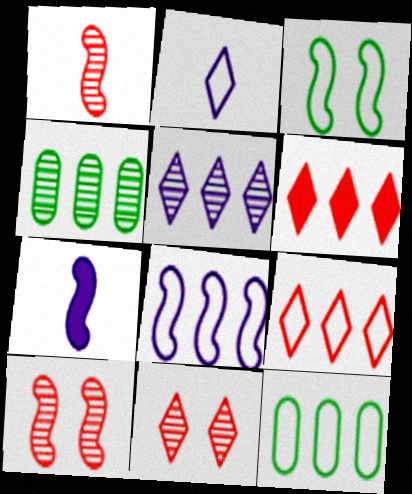[[4, 6, 8], 
[7, 11, 12], 
[8, 9, 12]]